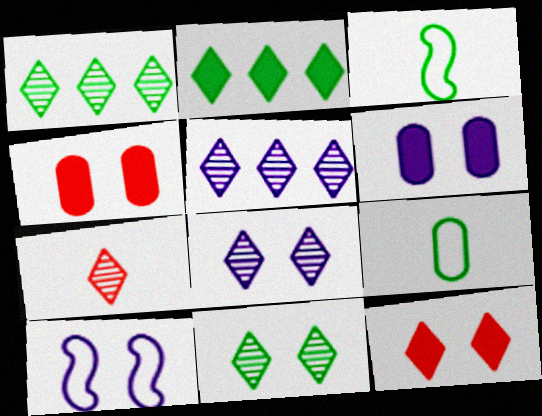[[1, 7, 8], 
[3, 4, 5], 
[4, 10, 11], 
[5, 7, 11], 
[6, 8, 10]]